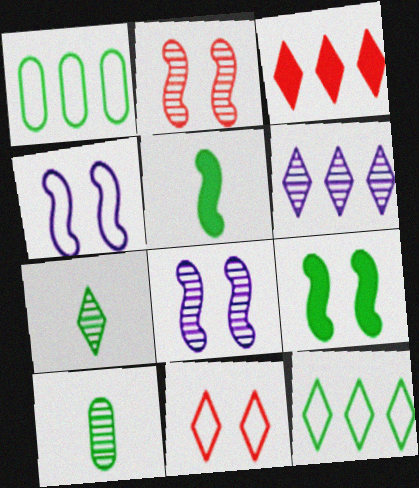[[1, 7, 9], 
[2, 4, 9], 
[2, 6, 10], 
[3, 4, 10], 
[3, 6, 12], 
[9, 10, 12]]